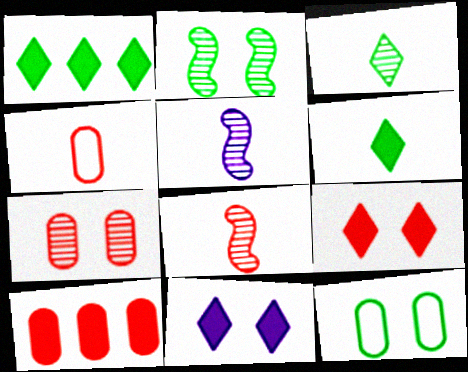[[4, 5, 6], 
[4, 7, 10]]